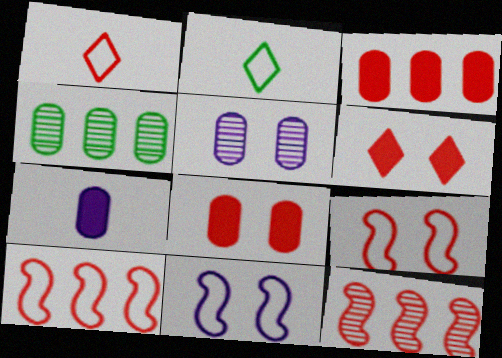[[1, 8, 12]]